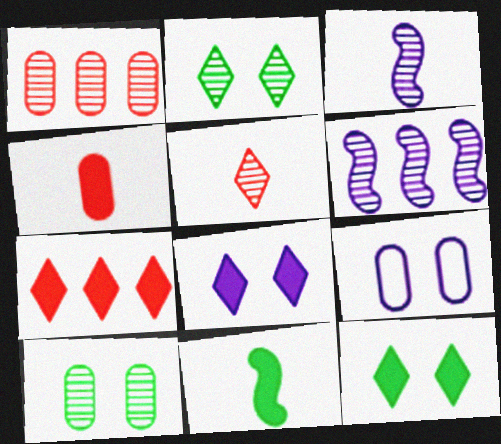[[1, 2, 3], 
[5, 6, 10]]